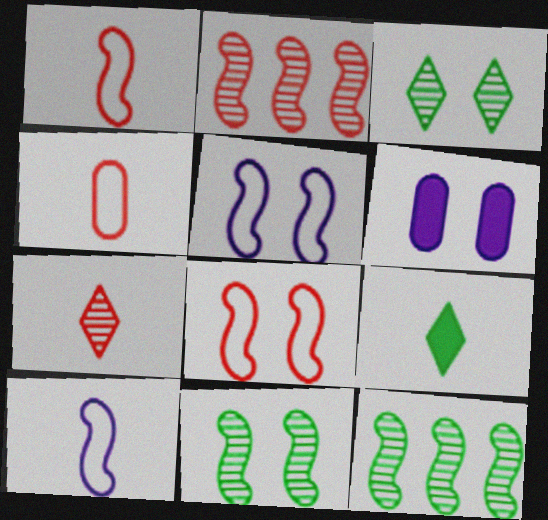[[3, 6, 8]]